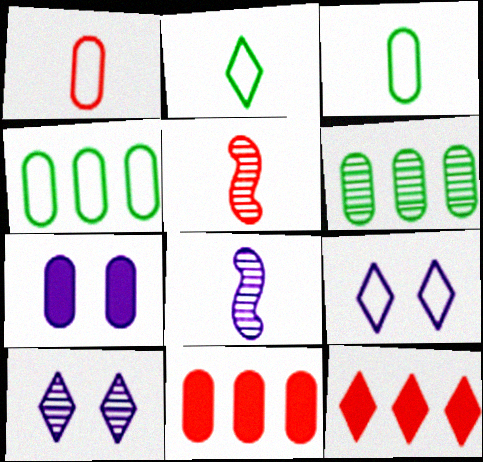[[1, 6, 7], 
[2, 10, 12], 
[5, 6, 10]]